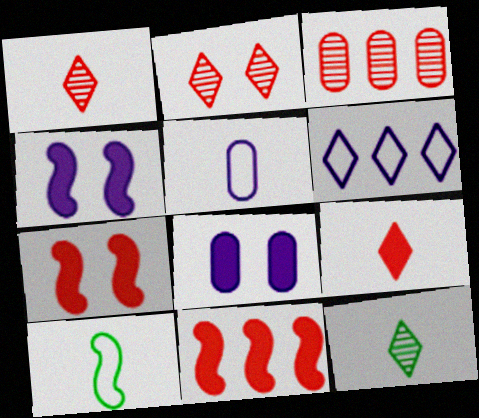[]